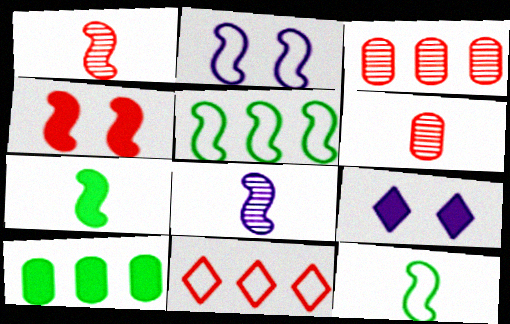[[3, 9, 12], 
[4, 5, 8], 
[4, 6, 11], 
[5, 6, 9]]